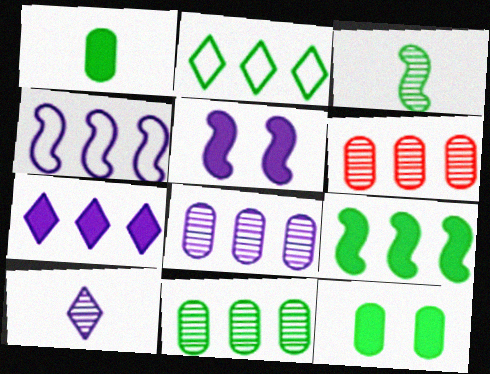[[2, 3, 12], 
[2, 9, 11], 
[4, 7, 8], 
[6, 8, 11]]